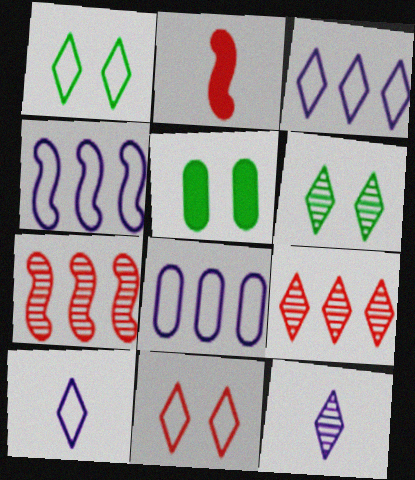[[2, 6, 8], 
[3, 4, 8], 
[5, 7, 10], 
[6, 9, 12]]